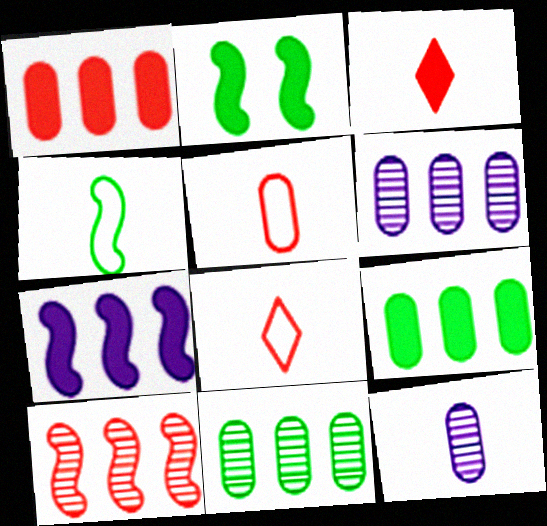[[2, 6, 8], 
[3, 4, 12]]